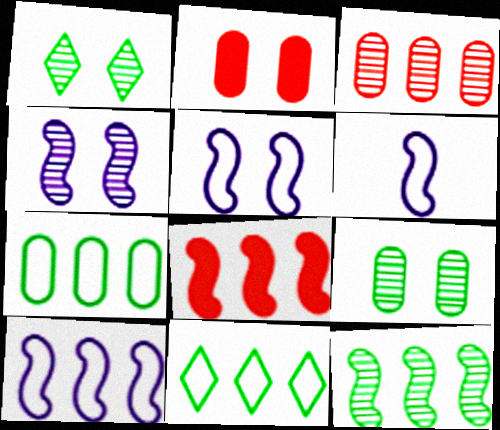[[1, 2, 5], 
[5, 6, 10], 
[8, 10, 12]]